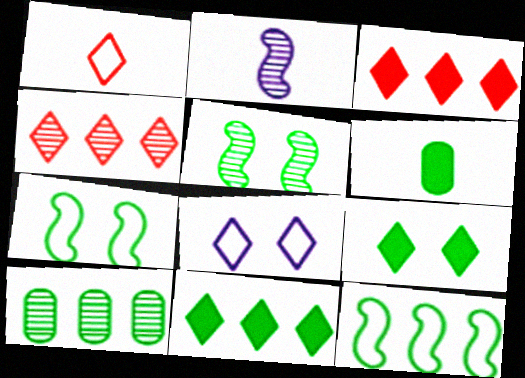[[1, 2, 6], 
[10, 11, 12]]